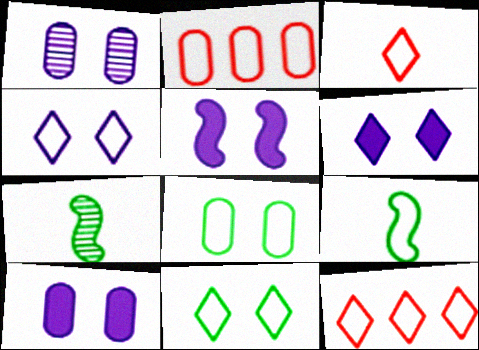[[1, 4, 5], 
[2, 4, 9], 
[2, 6, 7], 
[5, 6, 10], 
[7, 10, 12]]